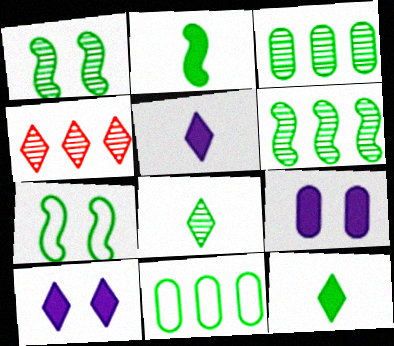[[1, 3, 8], 
[1, 11, 12], 
[2, 6, 7], 
[3, 7, 12]]